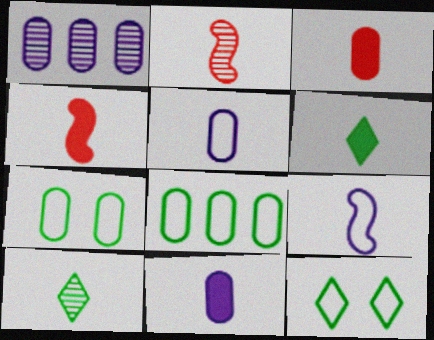[[1, 3, 7], 
[1, 4, 12], 
[2, 5, 6], 
[3, 9, 10], 
[4, 5, 10], 
[4, 6, 11]]